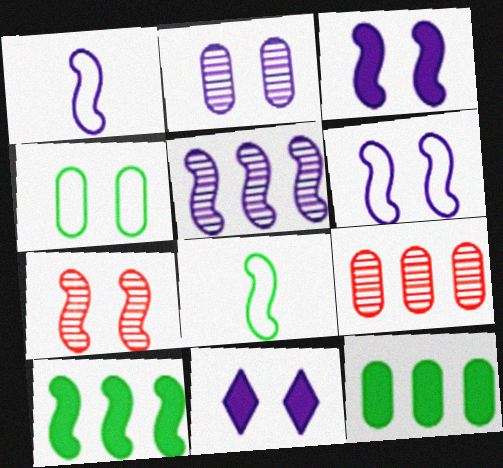[[1, 3, 5], 
[1, 7, 10], 
[2, 6, 11], 
[4, 7, 11], 
[8, 9, 11]]